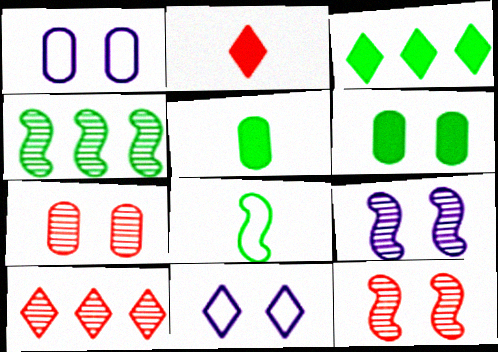[[1, 2, 4], 
[1, 6, 7], 
[6, 11, 12]]